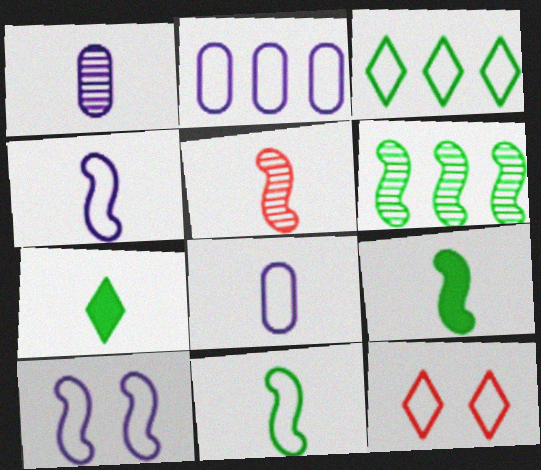[[2, 11, 12], 
[4, 5, 9], 
[5, 7, 8]]